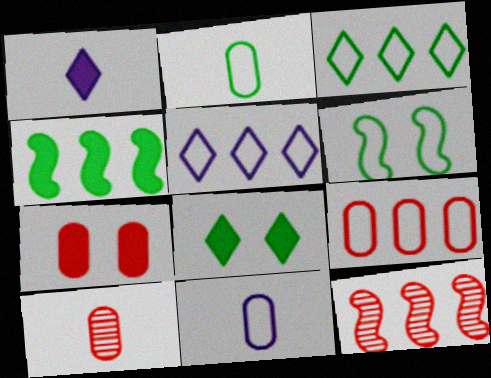[[1, 4, 7], 
[2, 3, 6], 
[7, 9, 10], 
[8, 11, 12]]